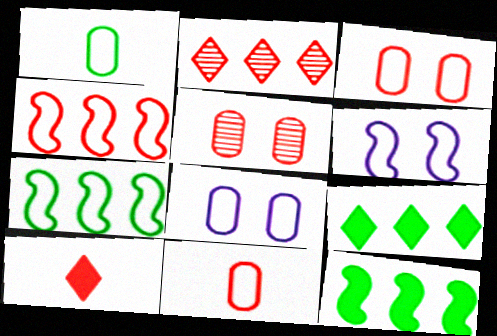[[4, 5, 10]]